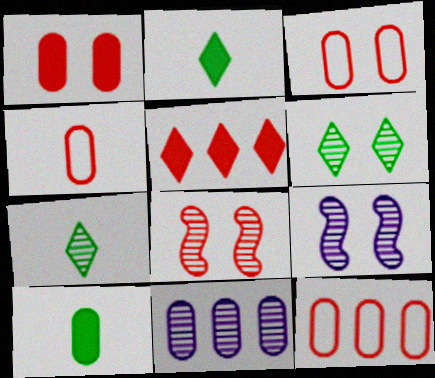[[2, 9, 12], 
[3, 4, 12], 
[3, 10, 11], 
[4, 5, 8], 
[7, 8, 11]]